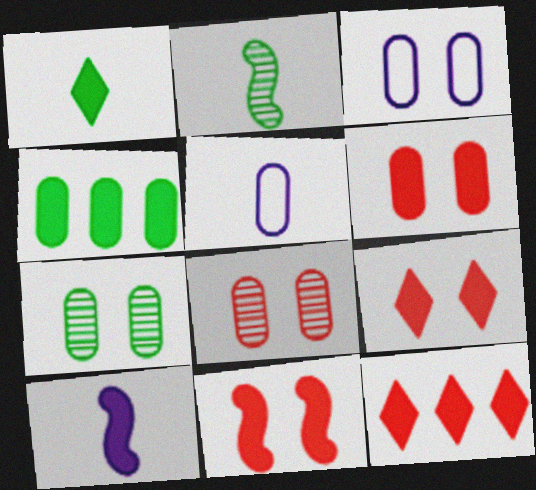[[2, 3, 12], 
[3, 6, 7], 
[4, 5, 8], 
[4, 9, 10], 
[6, 9, 11]]